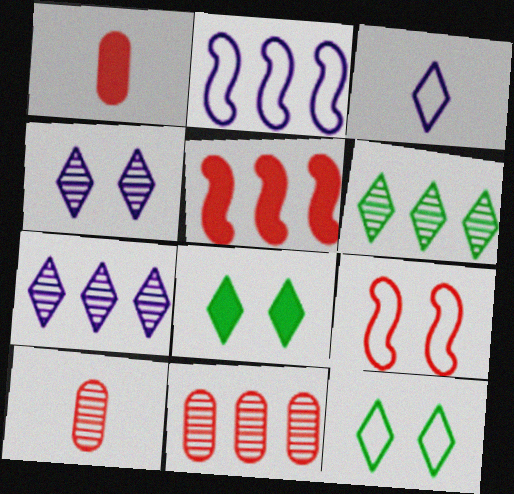[[2, 8, 10]]